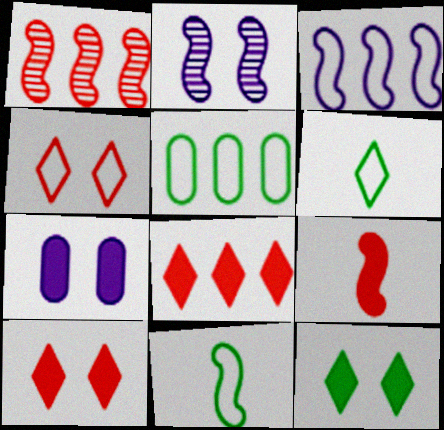[[1, 6, 7]]